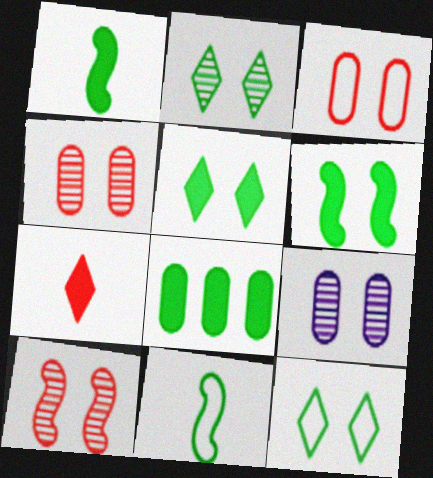[[1, 5, 8], 
[2, 5, 12], 
[2, 8, 11], 
[2, 9, 10]]